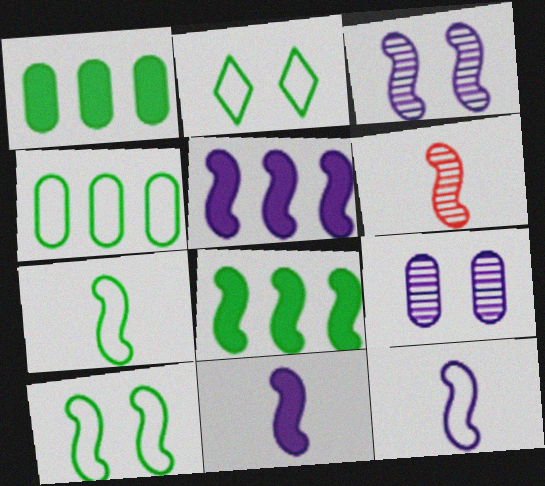[[2, 4, 7], 
[3, 5, 12], 
[5, 6, 10], 
[6, 7, 11]]